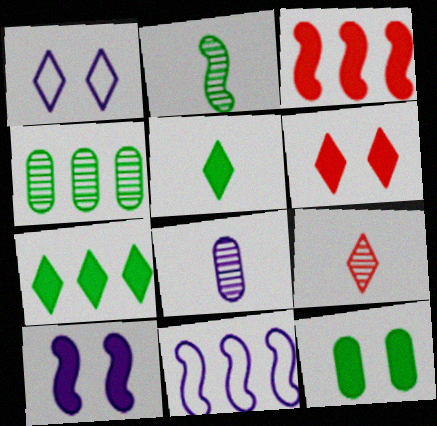[[1, 7, 9], 
[2, 8, 9], 
[6, 10, 12], 
[9, 11, 12]]